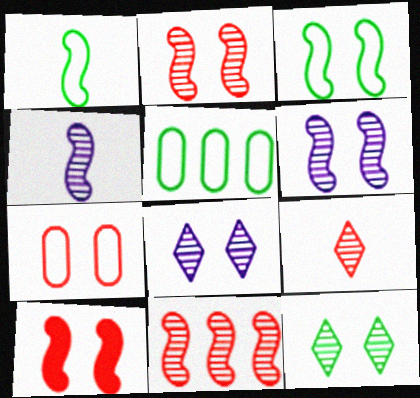[[3, 6, 10]]